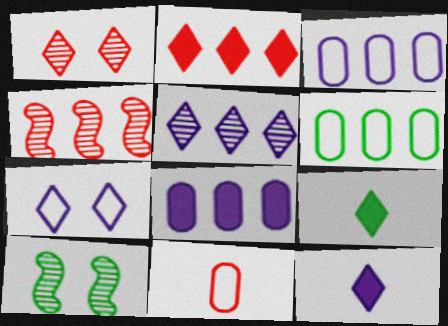[[5, 7, 12], 
[6, 9, 10]]